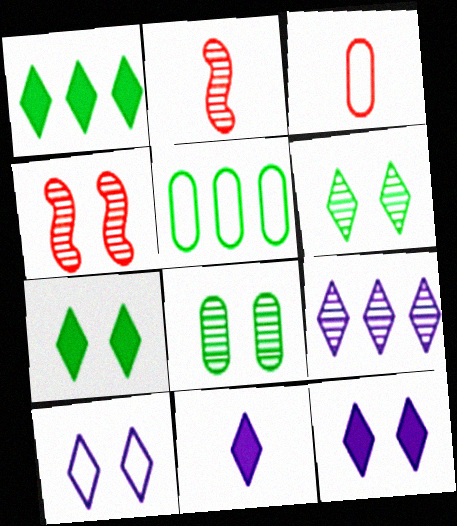[[2, 5, 12], 
[2, 8, 9], 
[4, 5, 11], 
[9, 10, 11]]